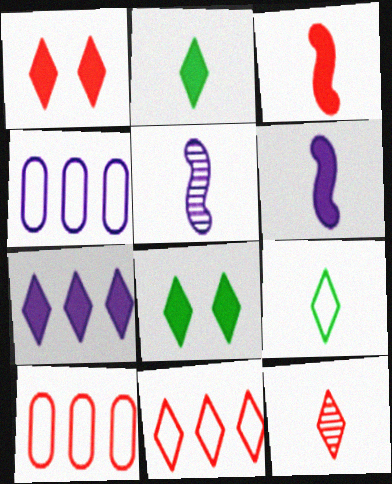[[1, 2, 7], 
[1, 11, 12], 
[5, 8, 10]]